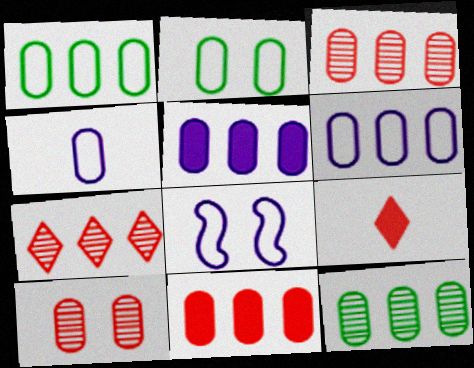[[1, 3, 5], 
[6, 11, 12], 
[8, 9, 12]]